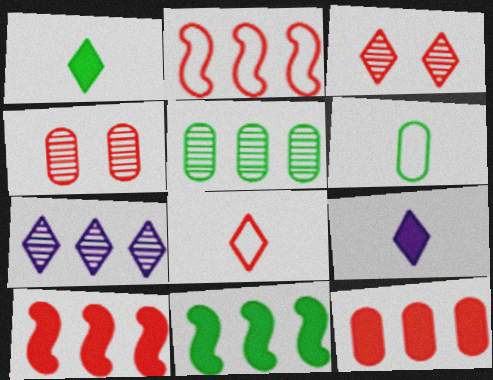[[4, 8, 10]]